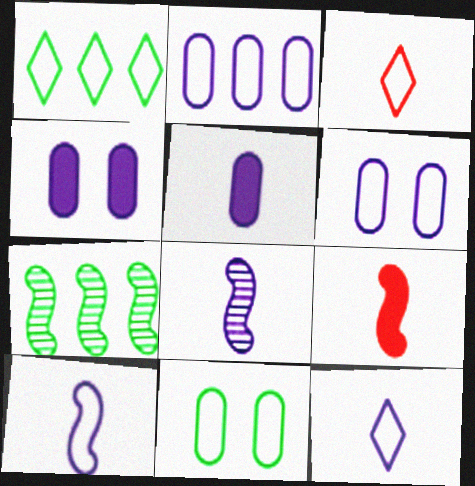[[3, 4, 7], 
[5, 8, 12]]